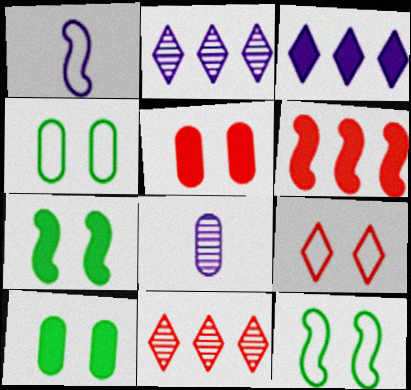[[1, 10, 11]]